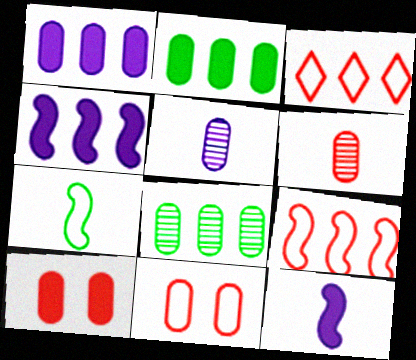[[2, 5, 11], 
[3, 4, 8]]